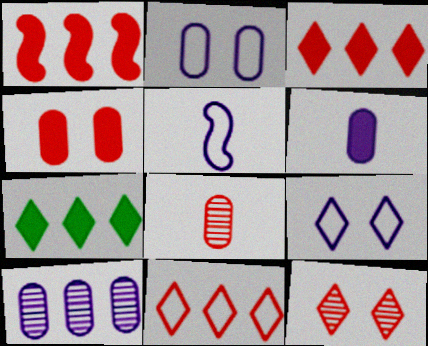[[2, 6, 10]]